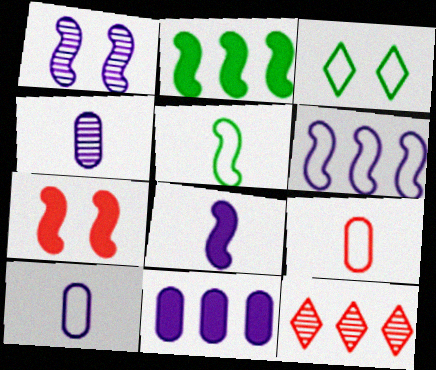[[1, 6, 8], 
[2, 7, 8], 
[3, 6, 9], 
[7, 9, 12]]